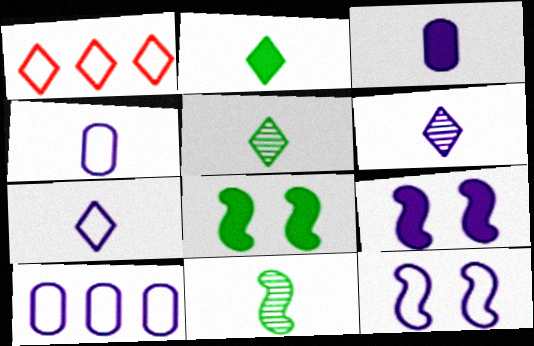[[6, 9, 10], 
[7, 10, 12]]